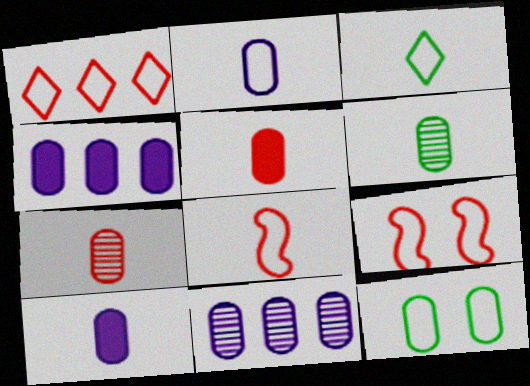[[2, 3, 8], 
[2, 5, 6], 
[4, 7, 12], 
[5, 11, 12]]